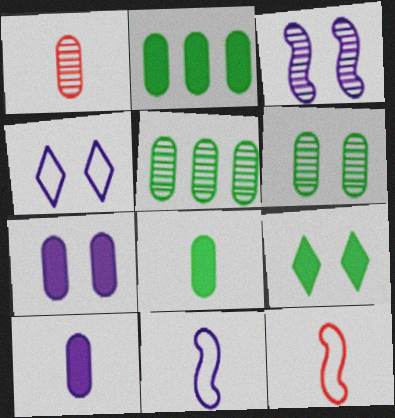[[3, 4, 7]]